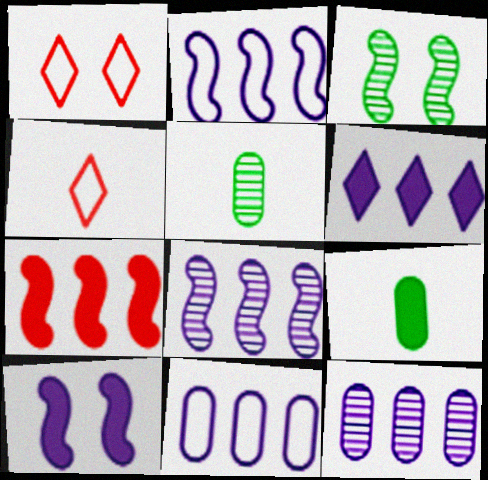[[1, 8, 9], 
[2, 6, 12], 
[6, 8, 11]]